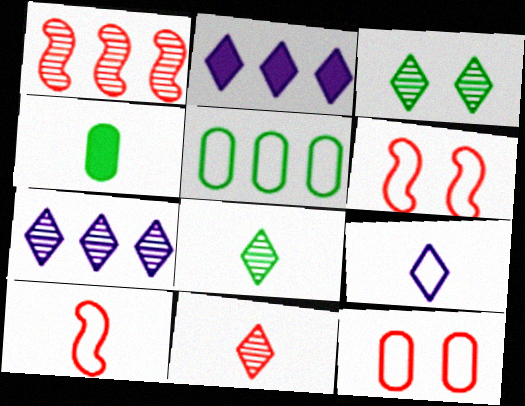[[1, 2, 5], 
[3, 7, 11], 
[4, 6, 7], 
[5, 6, 9]]